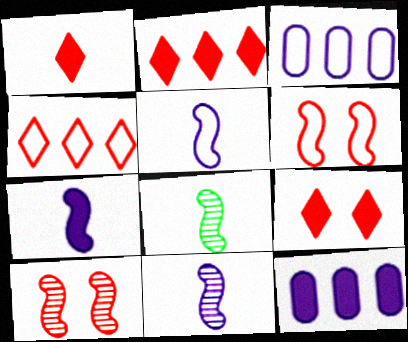[[1, 2, 9], 
[3, 8, 9], 
[5, 7, 11]]